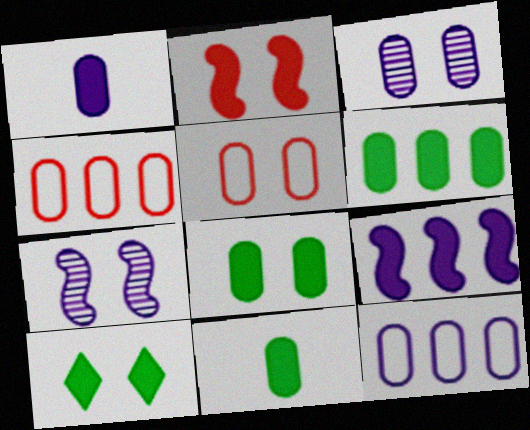[[1, 3, 12], 
[3, 4, 11], 
[3, 5, 8], 
[5, 7, 10], 
[6, 8, 11]]